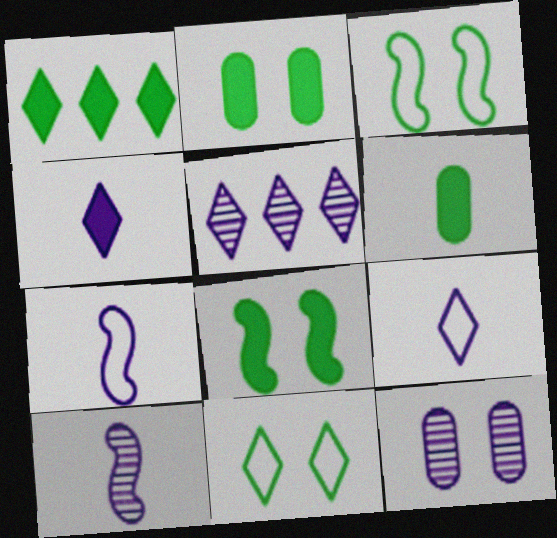[[1, 6, 8], 
[5, 10, 12]]